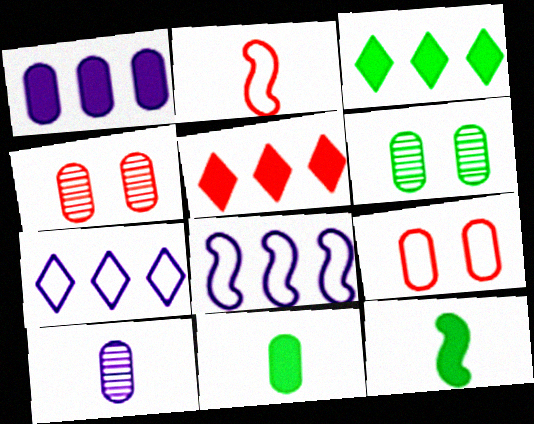[[2, 4, 5], 
[4, 7, 12]]